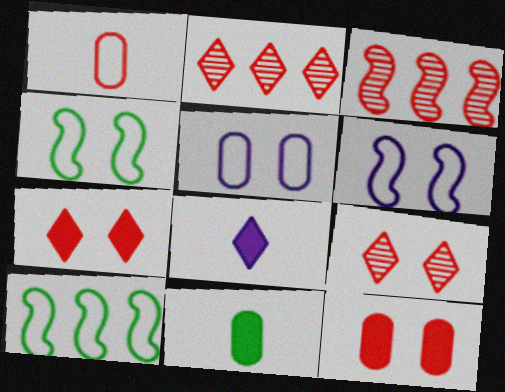[[1, 3, 7], 
[2, 6, 11]]